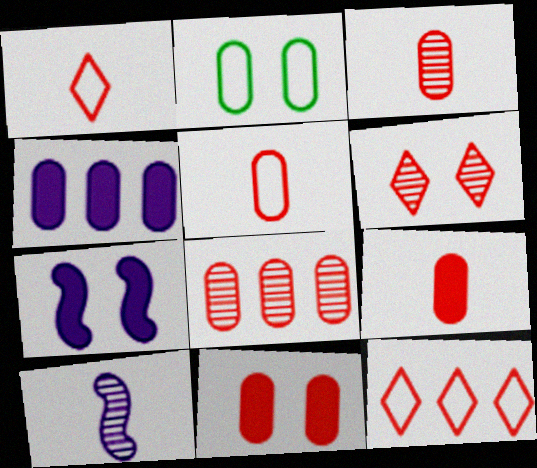[[2, 3, 4], 
[2, 6, 7], 
[3, 5, 9], 
[5, 8, 11]]